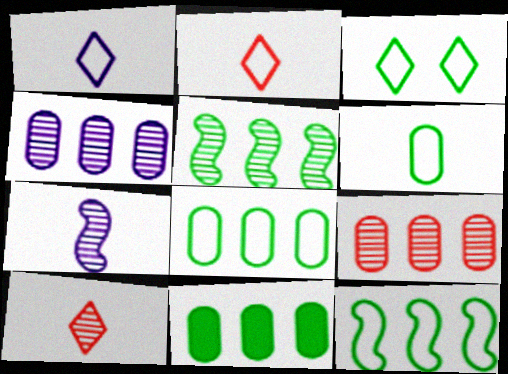[[3, 6, 12]]